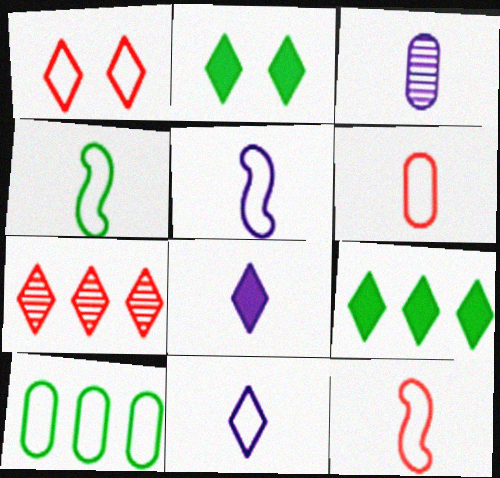[[1, 5, 10], 
[2, 7, 11], 
[3, 5, 8], 
[4, 5, 12], 
[4, 6, 11]]